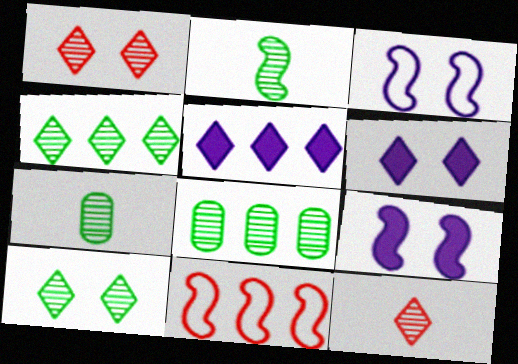[[2, 8, 10], 
[2, 9, 11], 
[5, 8, 11], 
[6, 7, 11]]